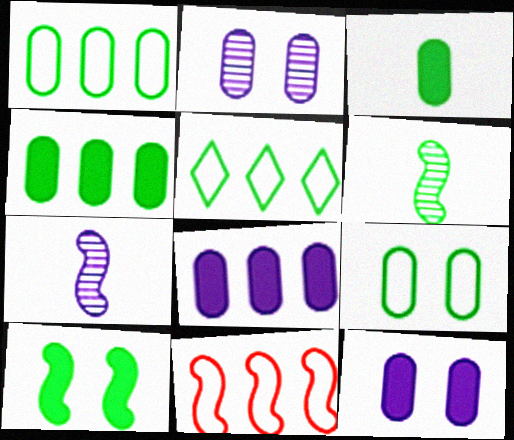[[7, 10, 11]]